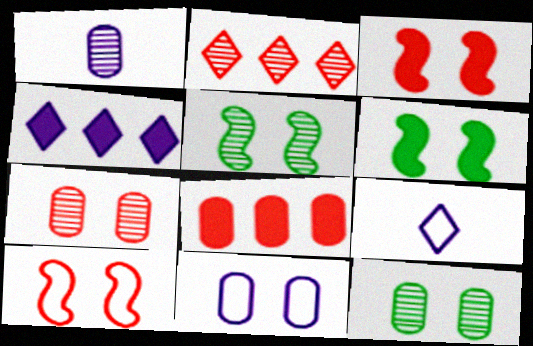[[1, 2, 5], 
[5, 8, 9]]